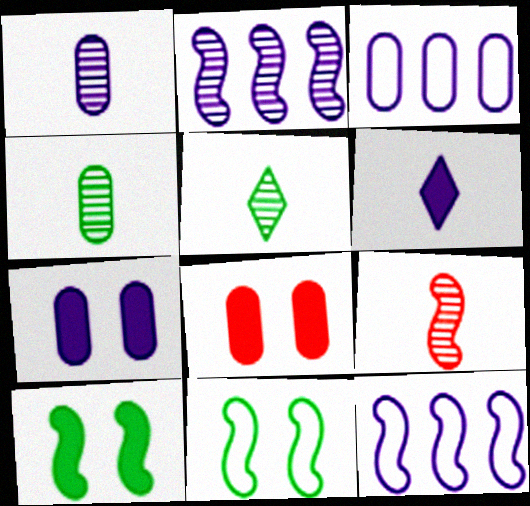[[1, 3, 7], 
[1, 5, 9], 
[3, 4, 8], 
[5, 8, 12], 
[9, 10, 12]]